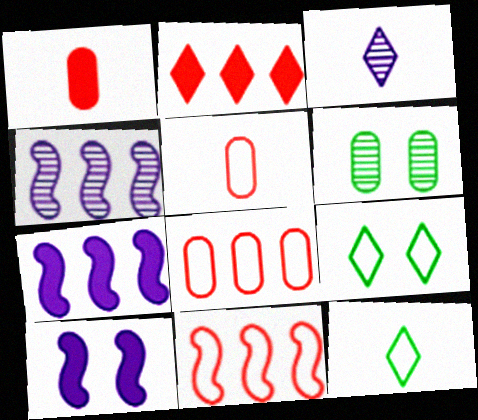[[1, 4, 9], 
[2, 3, 9]]